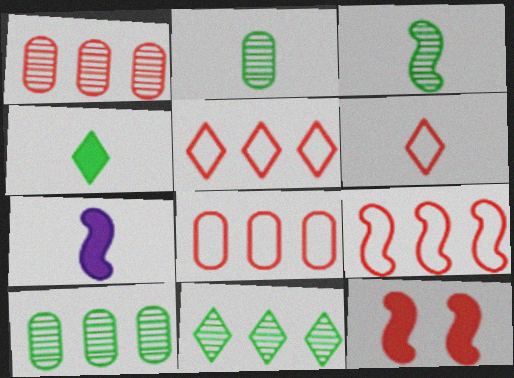[[1, 6, 12], 
[2, 6, 7], 
[5, 8, 9]]